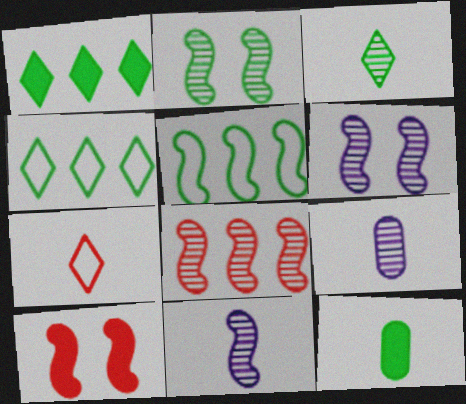[[2, 4, 12], 
[2, 8, 11], 
[4, 9, 10], 
[5, 10, 11], 
[7, 11, 12]]